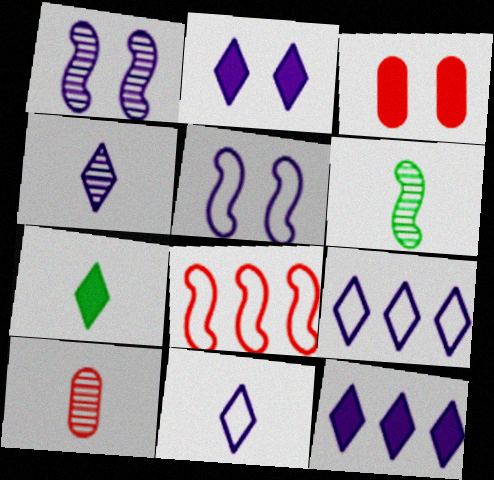[[2, 4, 9], 
[3, 6, 9], 
[4, 6, 10]]